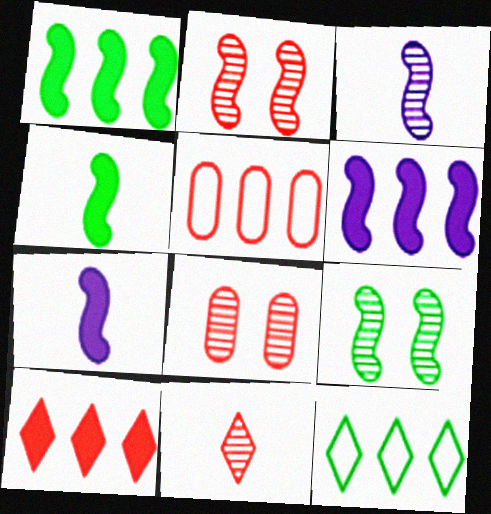[[7, 8, 12]]